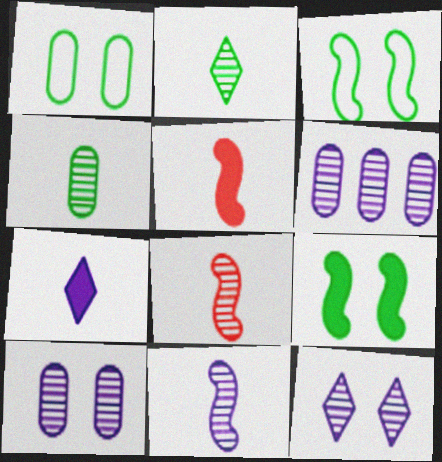[[6, 11, 12]]